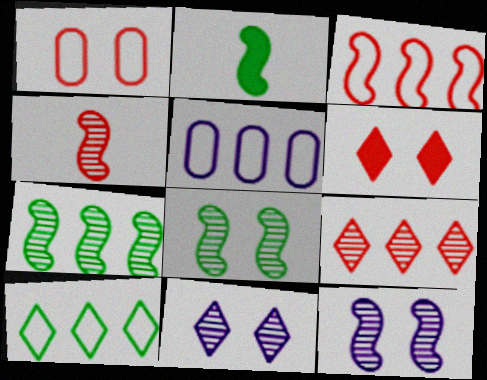[[2, 3, 12], 
[3, 5, 10], 
[4, 7, 12]]